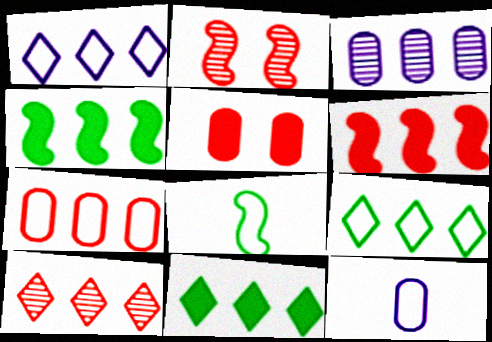[[1, 10, 11], 
[2, 11, 12], 
[3, 6, 9], 
[6, 7, 10]]